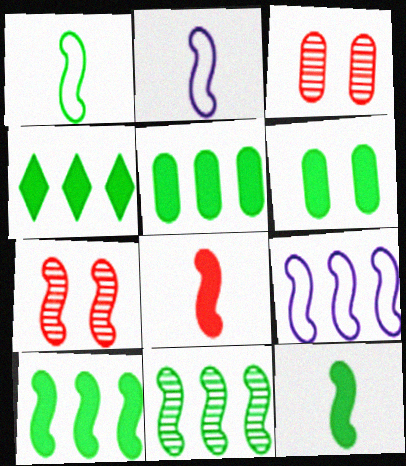[[2, 3, 4], 
[2, 7, 10], 
[4, 5, 10], 
[4, 6, 12], 
[7, 9, 12]]